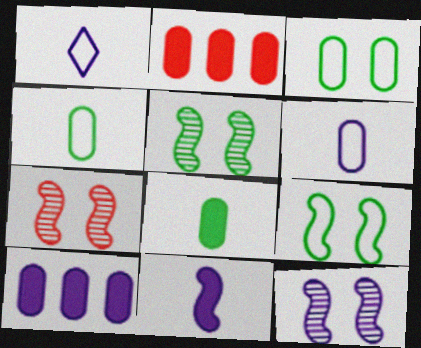[[1, 2, 5], 
[1, 10, 12], 
[5, 7, 12]]